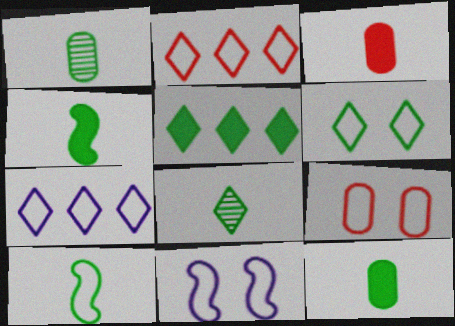[[5, 6, 8], 
[6, 9, 11], 
[7, 9, 10], 
[8, 10, 12]]